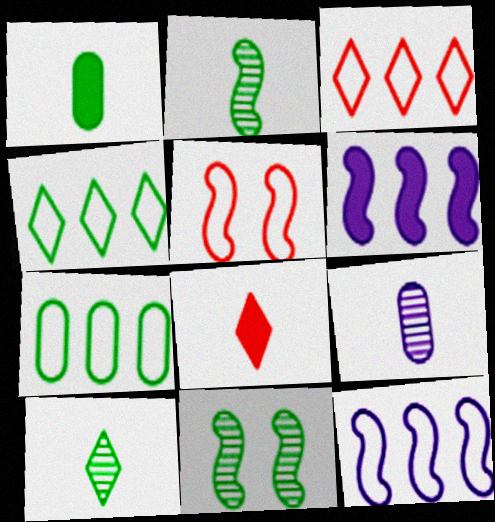[[1, 4, 11], 
[2, 5, 6], 
[3, 7, 12]]